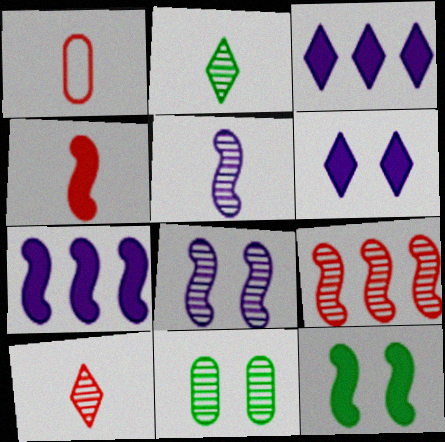[[1, 4, 10], 
[4, 7, 12]]